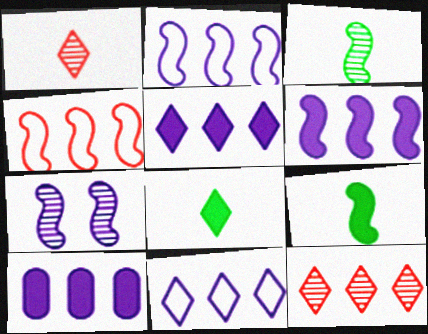[[4, 7, 9], 
[5, 6, 10]]